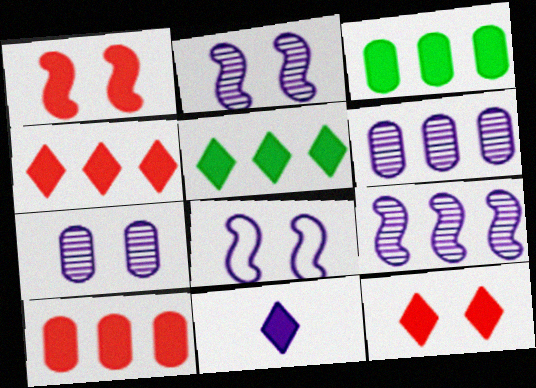[[1, 3, 11], 
[5, 11, 12], 
[6, 8, 11]]